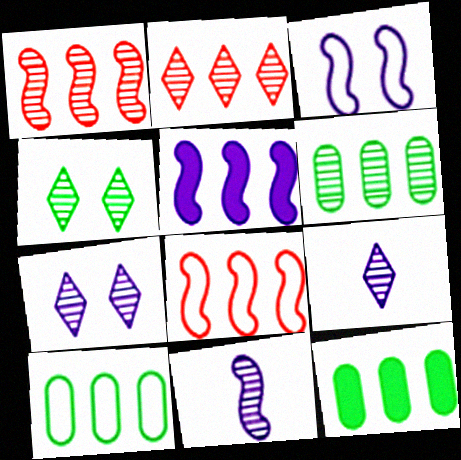[[2, 4, 9], 
[2, 5, 10], 
[3, 5, 11], 
[6, 10, 12]]